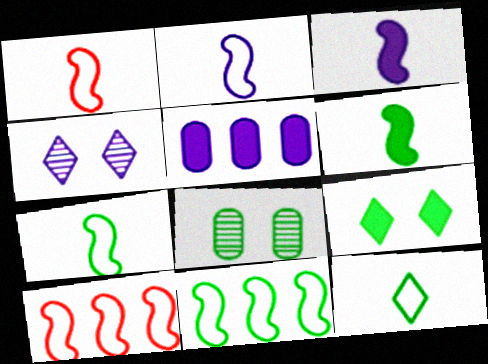[[1, 2, 7], 
[2, 4, 5]]